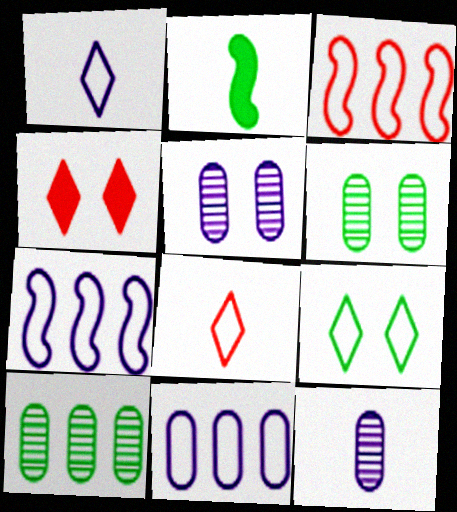[[2, 8, 12], 
[2, 9, 10]]